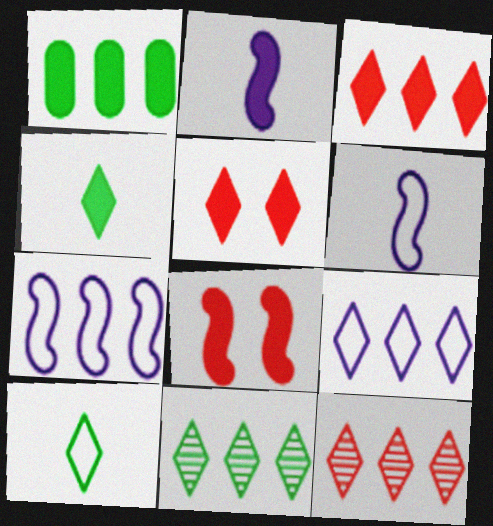[[1, 2, 5], 
[1, 7, 12], 
[3, 9, 11]]